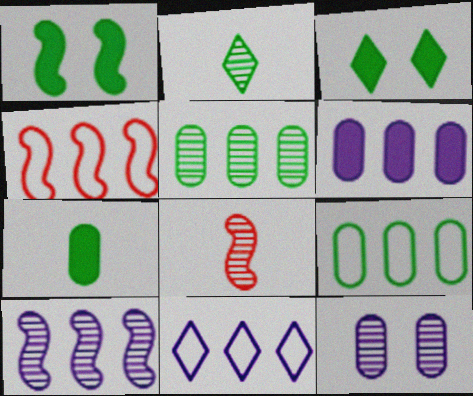[[1, 2, 9], 
[4, 9, 11], 
[6, 10, 11]]